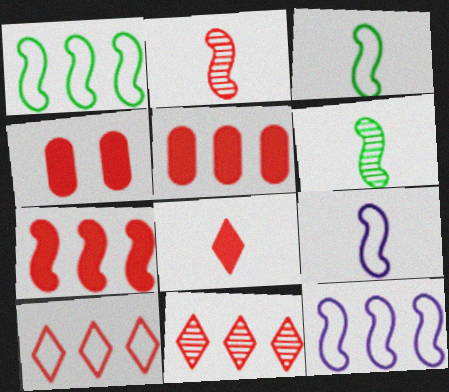[[2, 4, 10], 
[4, 7, 8]]